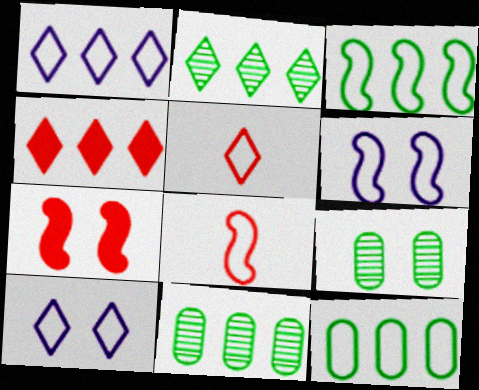[[1, 2, 4], 
[3, 6, 8], 
[5, 6, 12], 
[7, 9, 10], 
[8, 10, 12]]